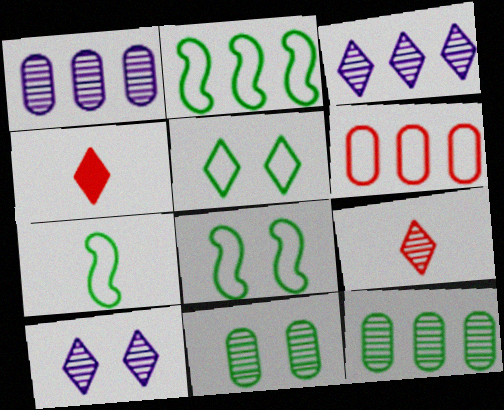[[1, 4, 8], 
[2, 7, 8], 
[3, 4, 5]]